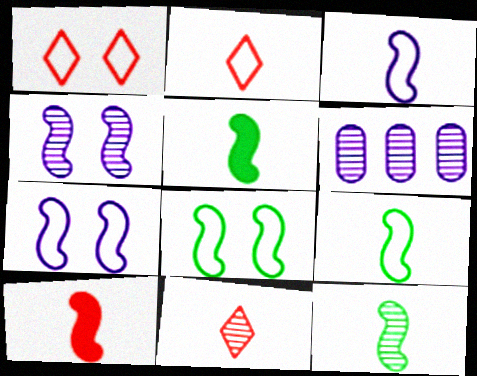[[1, 5, 6], 
[3, 10, 12], 
[5, 9, 12]]